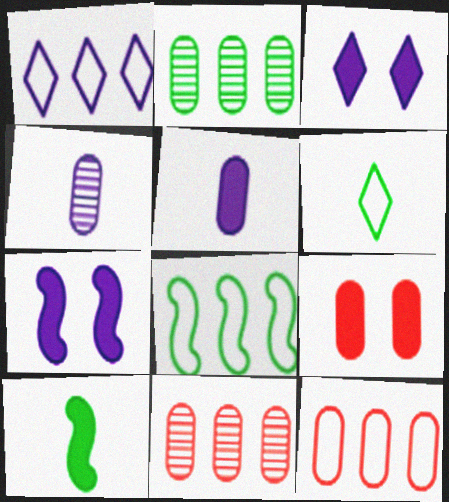[[1, 4, 7], 
[1, 8, 12], 
[6, 7, 11]]